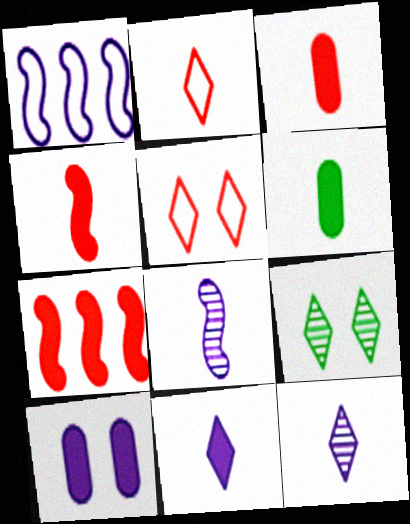[[1, 3, 9], 
[1, 10, 12], 
[2, 6, 8], 
[4, 6, 11]]